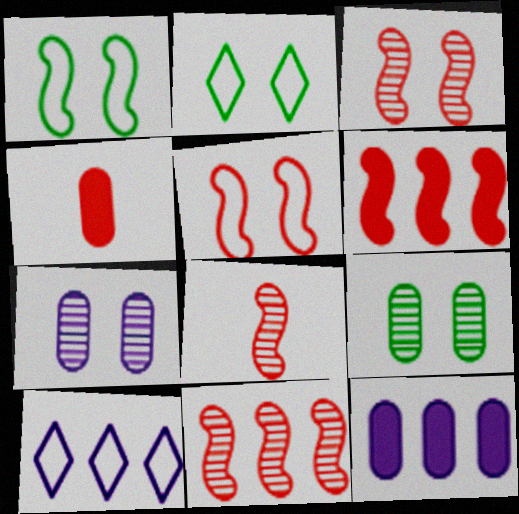[[2, 8, 12], 
[3, 8, 11], 
[5, 6, 8]]